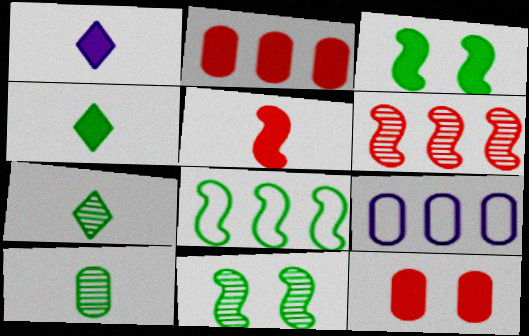[[1, 2, 3], 
[9, 10, 12]]